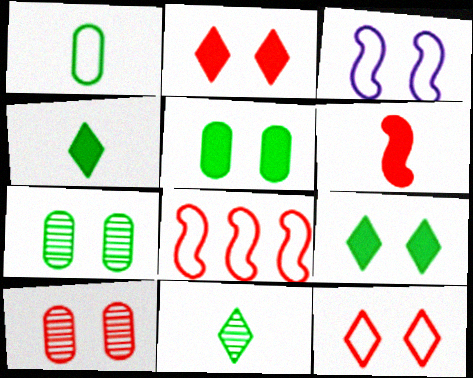[[2, 3, 7], 
[3, 9, 10]]